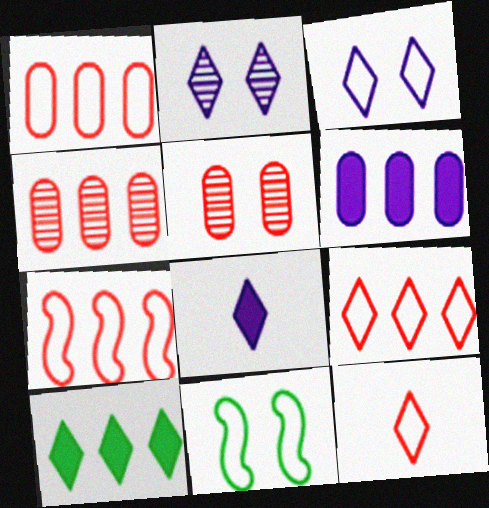[[1, 7, 9], 
[2, 10, 12], 
[4, 8, 11]]